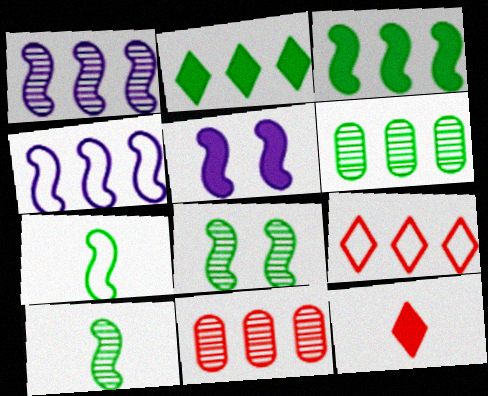[[2, 4, 11], 
[3, 7, 8]]